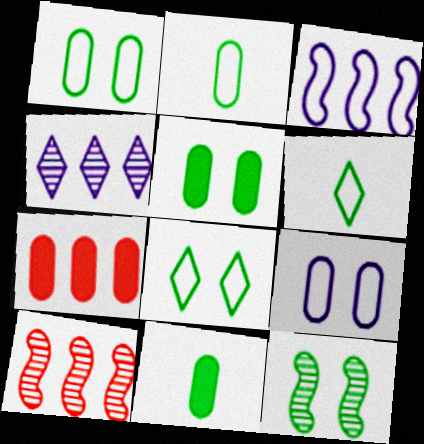[[5, 8, 12]]